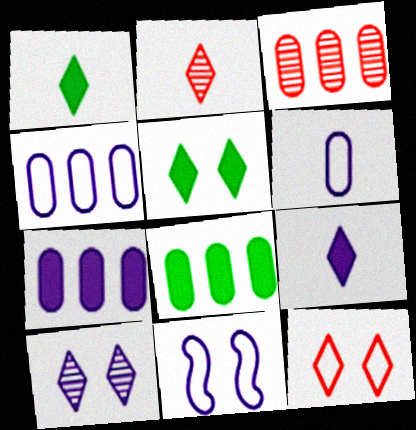[[1, 3, 11], 
[2, 8, 11], 
[3, 4, 8], 
[5, 10, 12]]